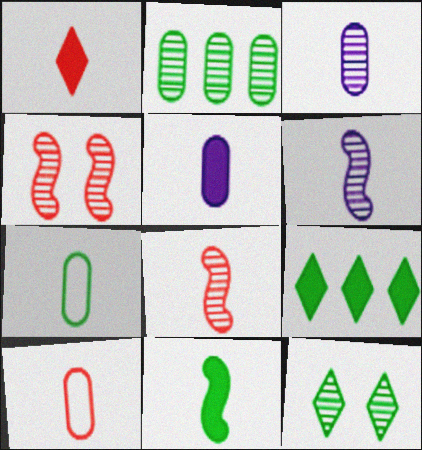[[1, 5, 11], 
[1, 6, 7], 
[1, 8, 10]]